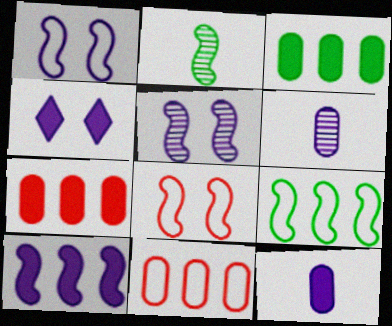[[2, 4, 11], 
[2, 8, 10], 
[4, 10, 12]]